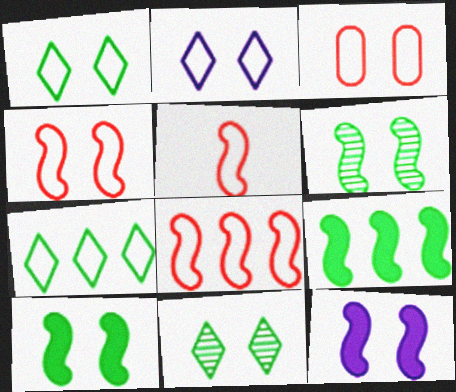[[3, 11, 12], 
[4, 5, 8], 
[4, 6, 12]]